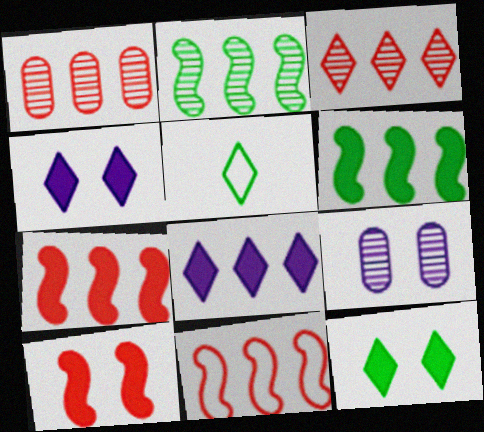[[3, 4, 5], 
[5, 7, 9]]